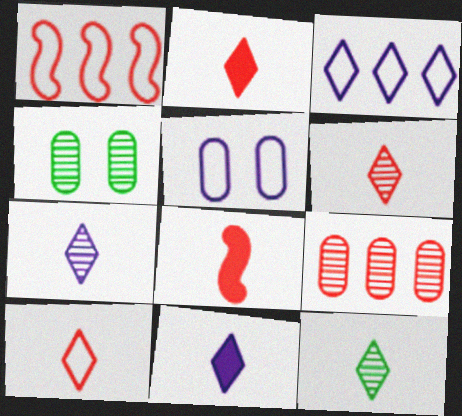[[1, 4, 11], 
[2, 6, 10], 
[3, 4, 8], 
[6, 7, 12], 
[10, 11, 12]]